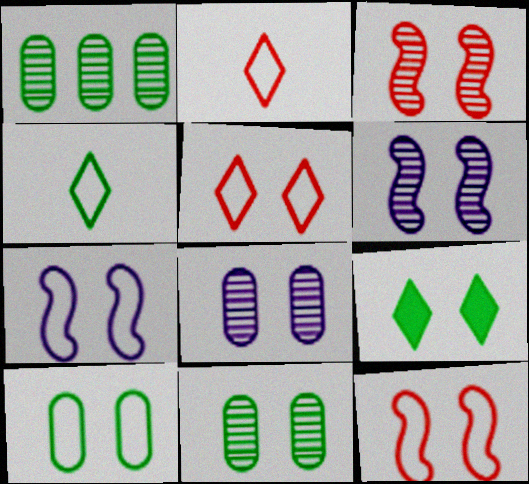[[5, 7, 10], 
[8, 9, 12]]